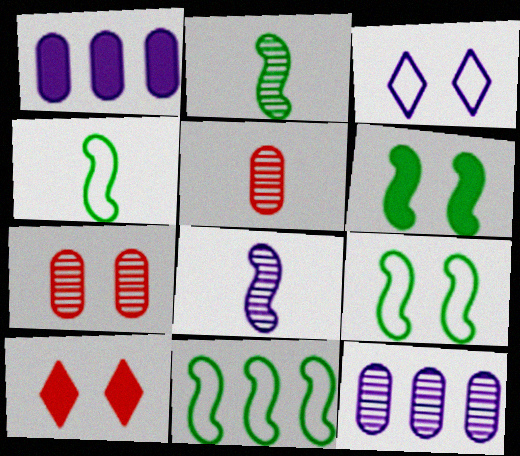[[1, 3, 8], 
[2, 6, 11], 
[3, 6, 7], 
[4, 9, 11], 
[4, 10, 12]]